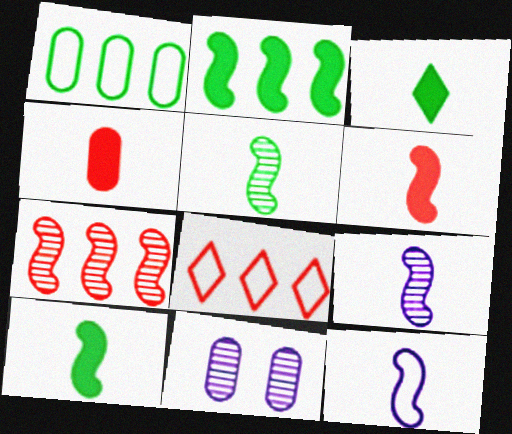[[1, 4, 11], 
[5, 6, 12], 
[8, 10, 11]]